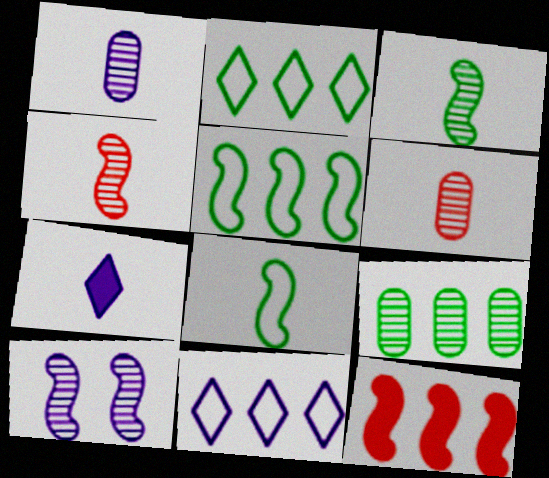[[6, 7, 8], 
[8, 10, 12], 
[9, 11, 12]]